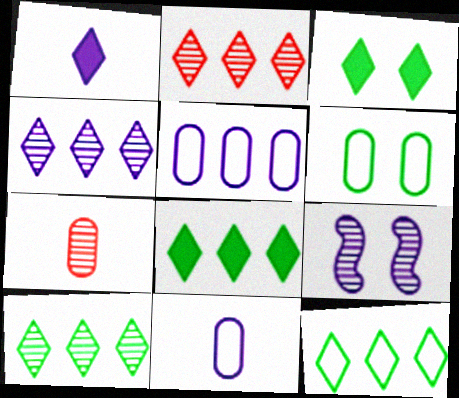[[1, 5, 9], 
[2, 4, 10], 
[7, 9, 10], 
[8, 10, 12]]